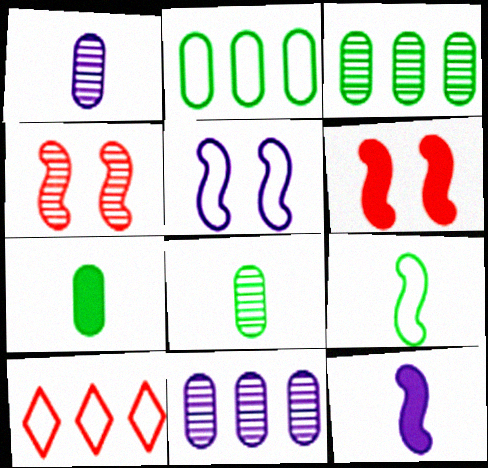[]